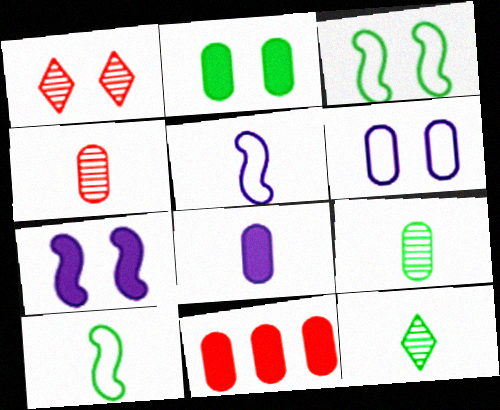[[2, 8, 11], 
[6, 9, 11]]